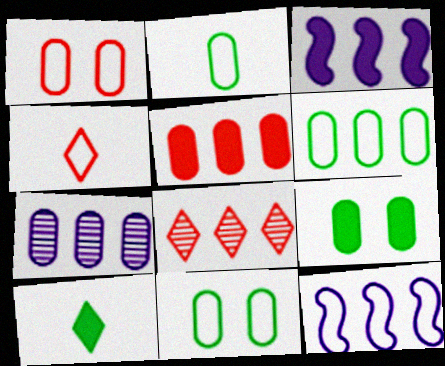[[2, 6, 11], 
[3, 6, 8], 
[4, 11, 12], 
[5, 6, 7]]